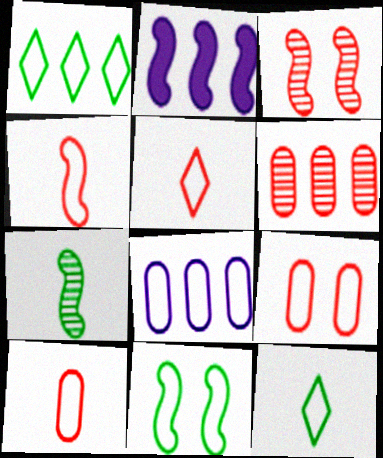[[1, 2, 6], 
[4, 5, 10], 
[5, 8, 11]]